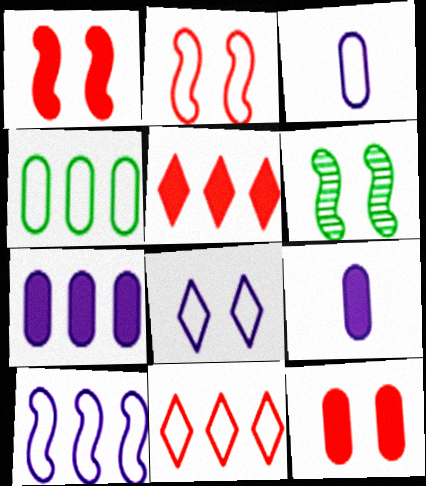[[3, 5, 6], 
[3, 8, 10], 
[4, 10, 11], 
[6, 8, 12], 
[6, 9, 11]]